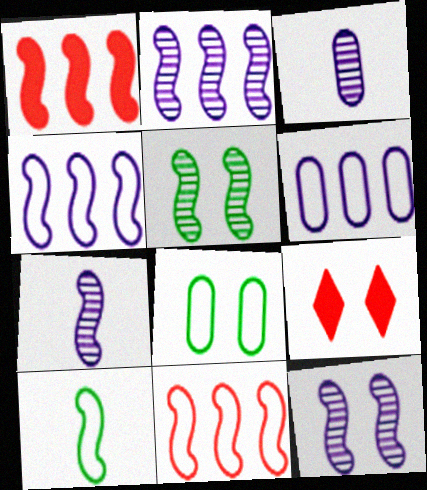[[1, 10, 12], 
[2, 7, 12], 
[8, 9, 12]]